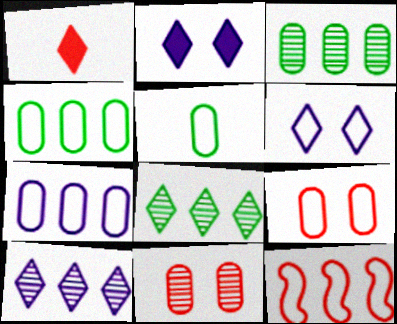[[1, 6, 8], 
[1, 11, 12], 
[5, 6, 12], 
[5, 7, 9]]